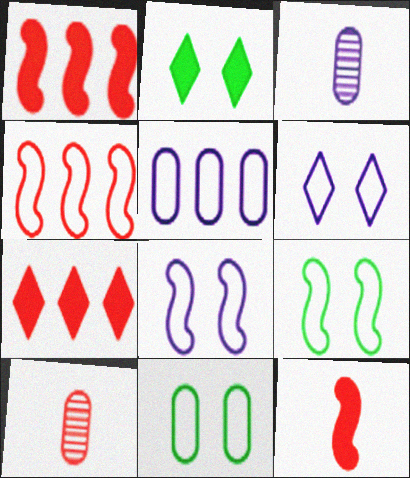[[2, 3, 4], 
[3, 7, 9]]